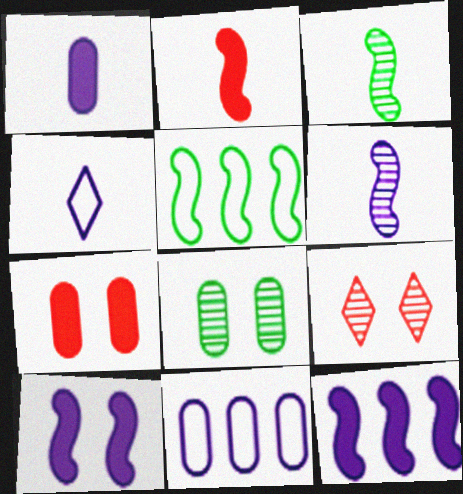[[1, 4, 6], 
[1, 5, 9]]